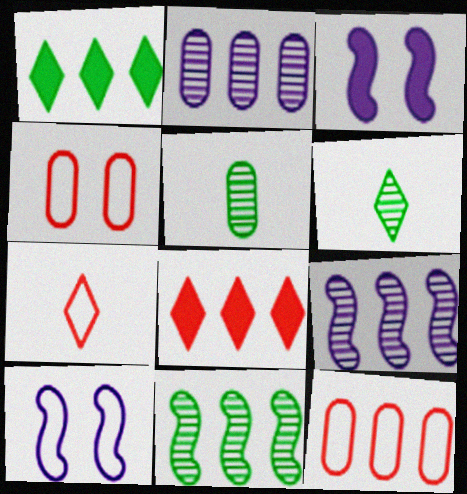[[1, 9, 12], 
[3, 6, 12], 
[5, 8, 10]]